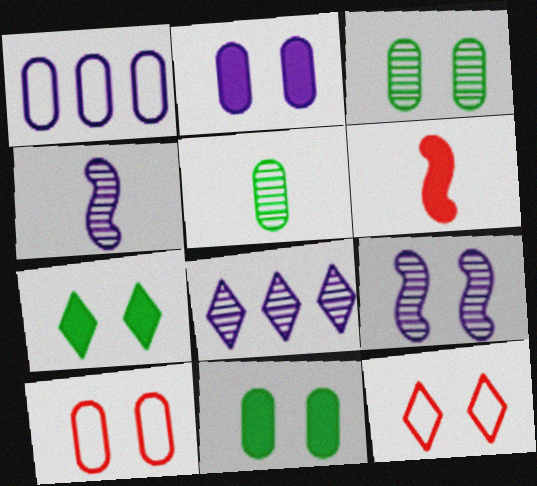[[2, 3, 10], 
[7, 9, 10], 
[9, 11, 12]]